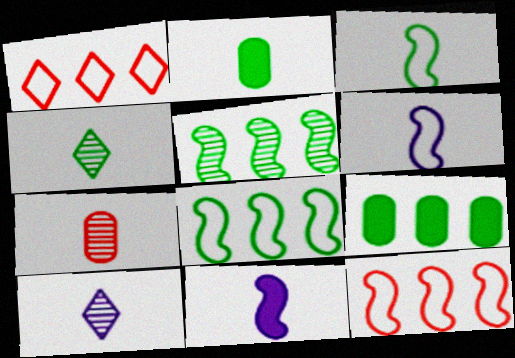[[2, 3, 4]]